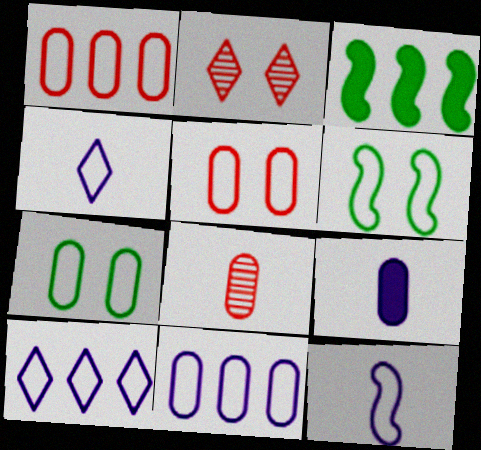[[1, 4, 6]]